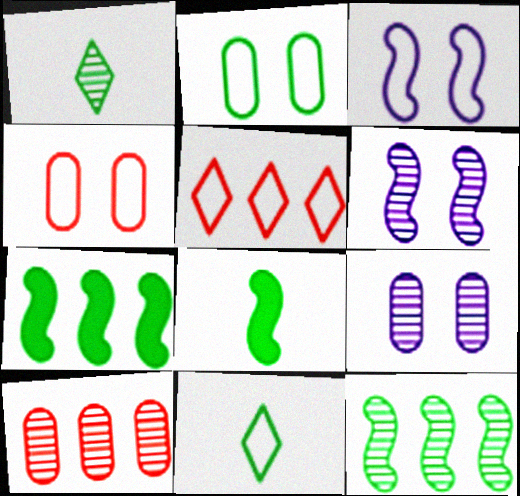[[1, 2, 7], 
[1, 6, 10], 
[5, 8, 9]]